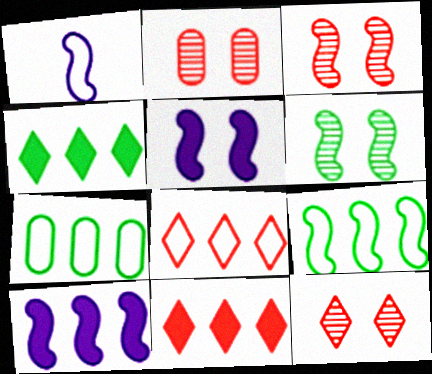[[1, 2, 4], 
[2, 3, 12]]